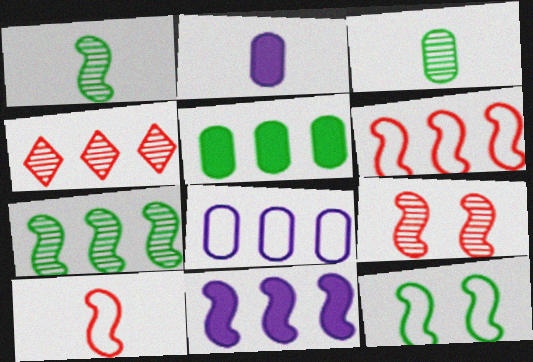[[2, 4, 12], 
[6, 7, 11]]